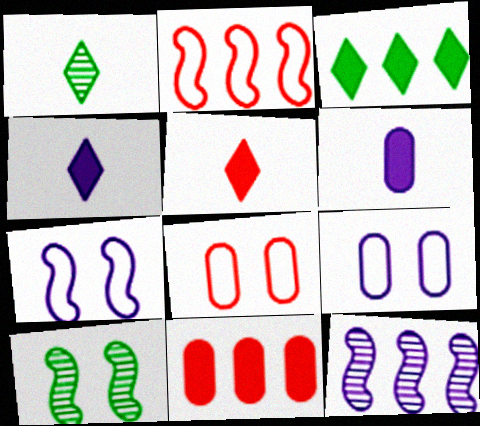[[1, 7, 11], 
[4, 9, 12]]